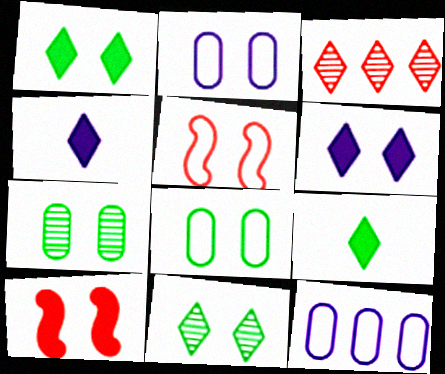[[2, 10, 11], 
[5, 6, 7]]